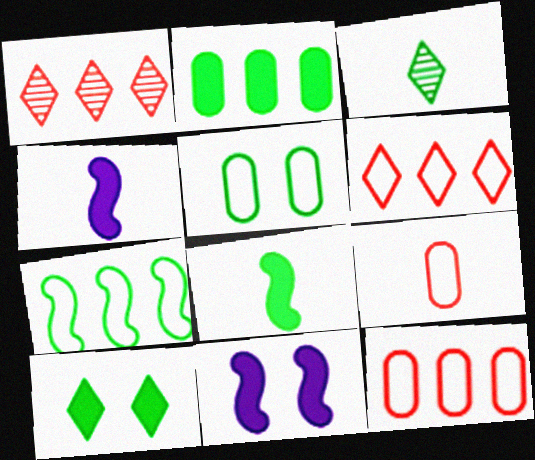[[1, 4, 5], 
[2, 8, 10], 
[3, 4, 9], 
[3, 11, 12]]